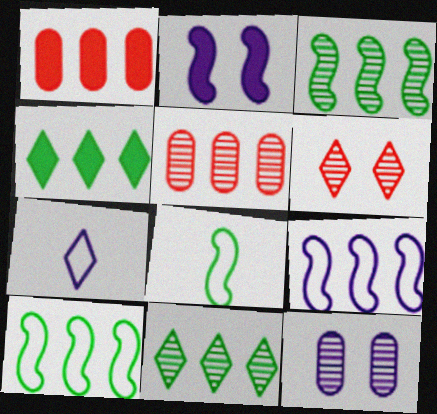[[1, 9, 11], 
[4, 5, 9], 
[4, 6, 7]]